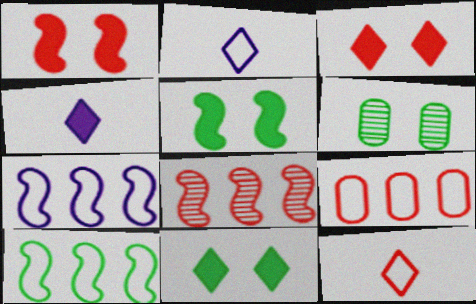[]